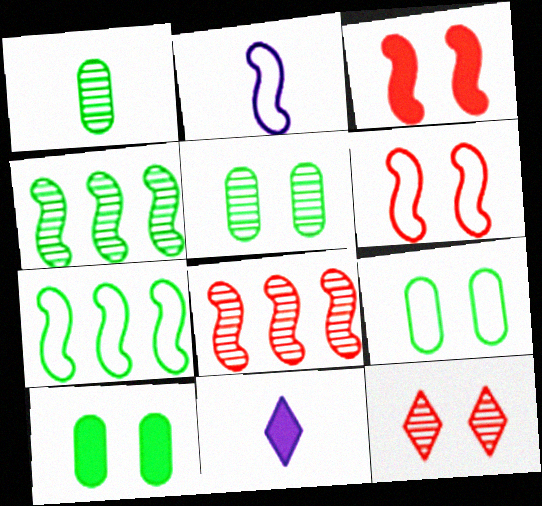[[2, 3, 4], 
[2, 6, 7], 
[5, 9, 10], 
[8, 9, 11]]